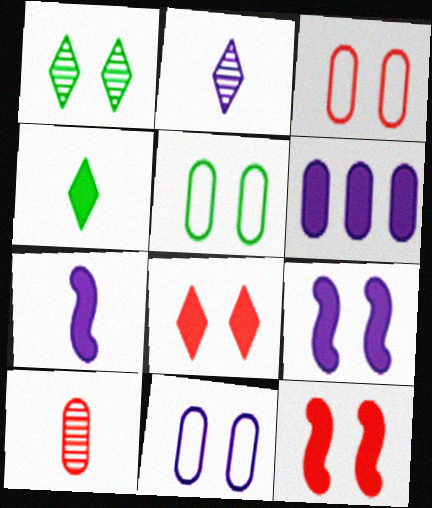[[1, 3, 9], 
[1, 11, 12], 
[3, 5, 11], 
[4, 6, 12], 
[5, 6, 10]]